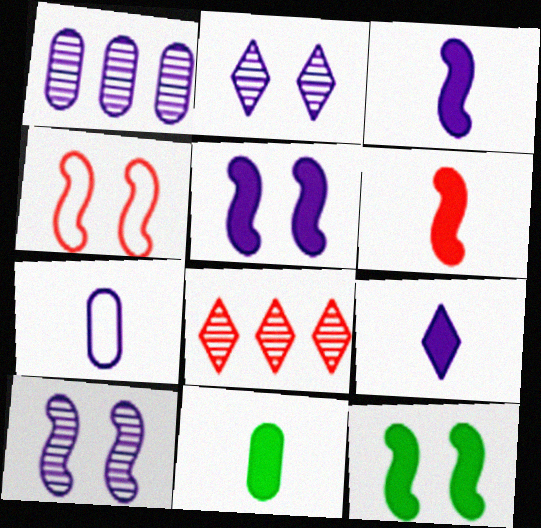[[4, 10, 12], 
[6, 9, 11], 
[7, 8, 12]]